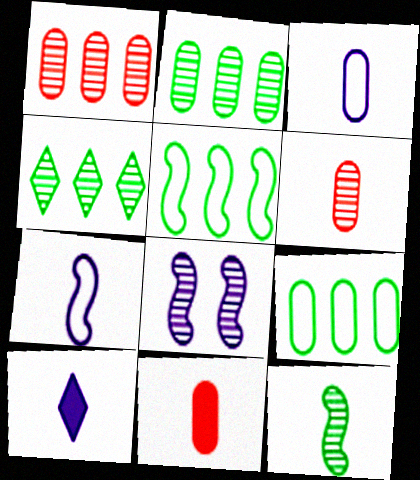[[4, 6, 8]]